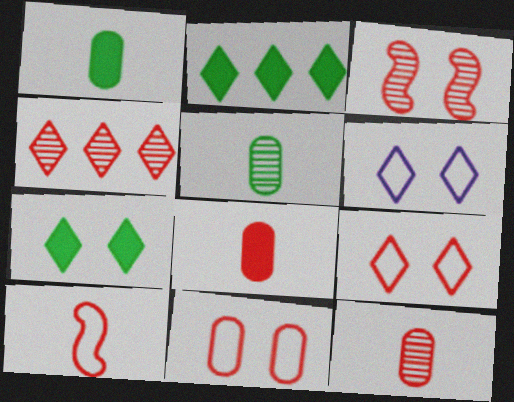[[3, 4, 12]]